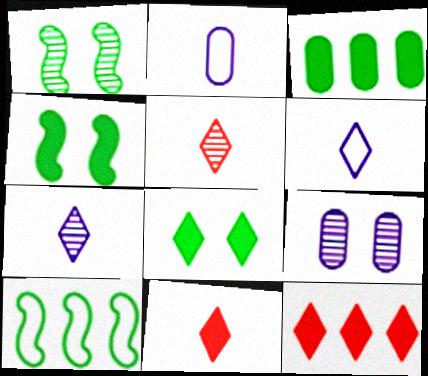[[1, 2, 12], 
[9, 10, 11]]